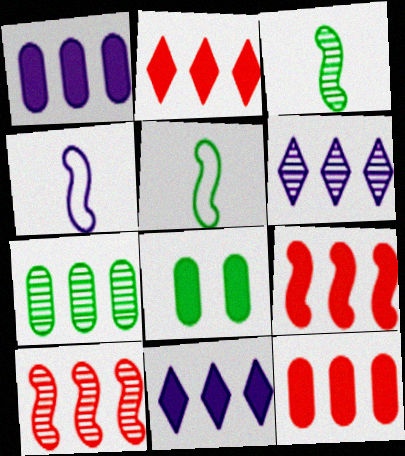[[2, 9, 12], 
[6, 7, 10]]